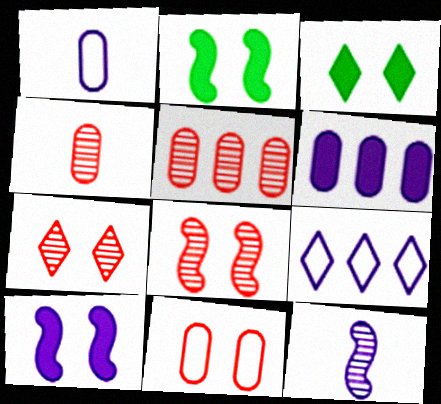[[2, 4, 9]]